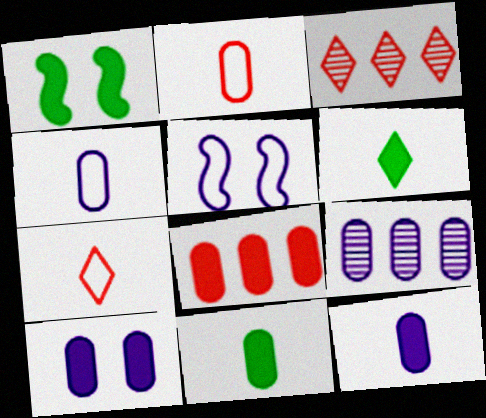[[1, 3, 4], 
[1, 7, 9], 
[3, 5, 11], 
[4, 9, 10], 
[8, 10, 11]]